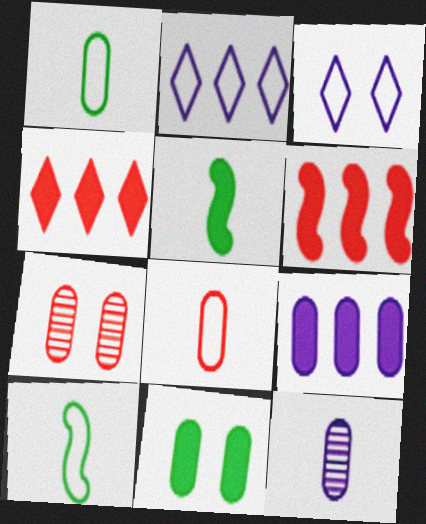[[1, 7, 9], 
[2, 5, 7]]